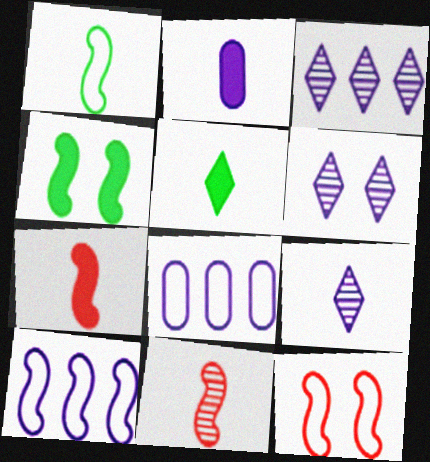[[1, 10, 12], 
[2, 5, 7], 
[2, 6, 10], 
[3, 6, 9], 
[4, 10, 11]]